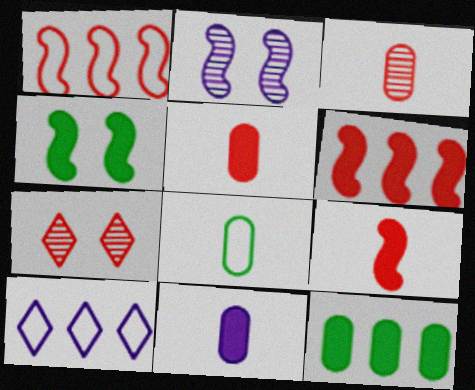[[1, 5, 7], 
[2, 10, 11], 
[3, 4, 10], 
[3, 8, 11]]